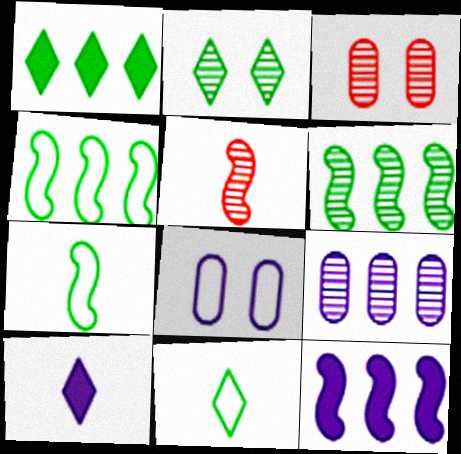[[1, 2, 11], 
[1, 5, 8], 
[2, 5, 9], 
[3, 4, 10], 
[3, 11, 12]]